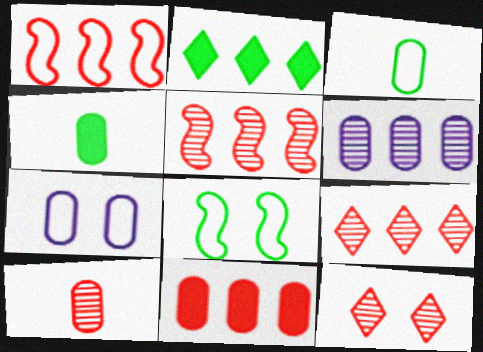[[1, 2, 6], 
[1, 9, 11], 
[5, 10, 12]]